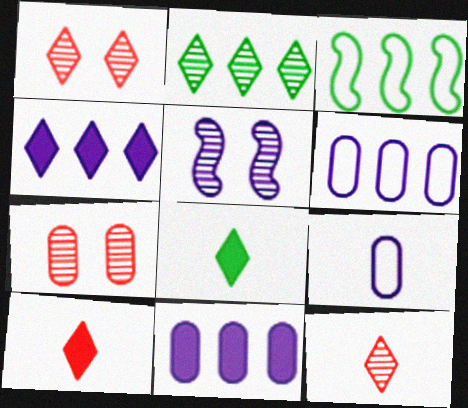[[4, 5, 9]]